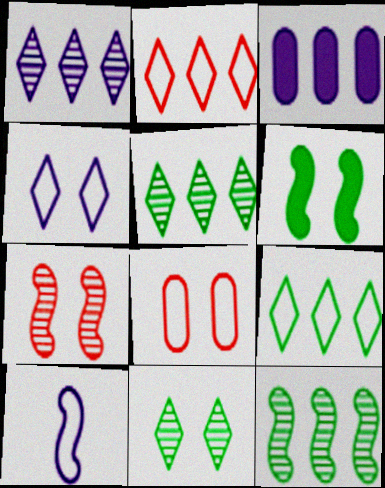[[2, 3, 12], 
[8, 9, 10]]